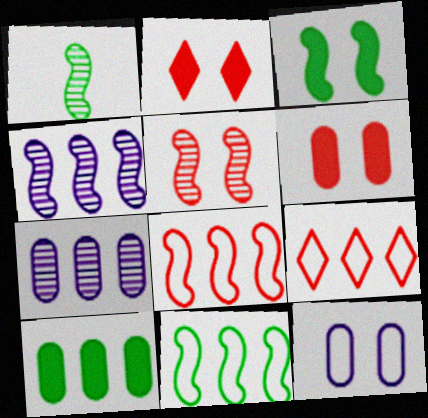[[1, 3, 11], 
[1, 4, 5], 
[4, 9, 10]]